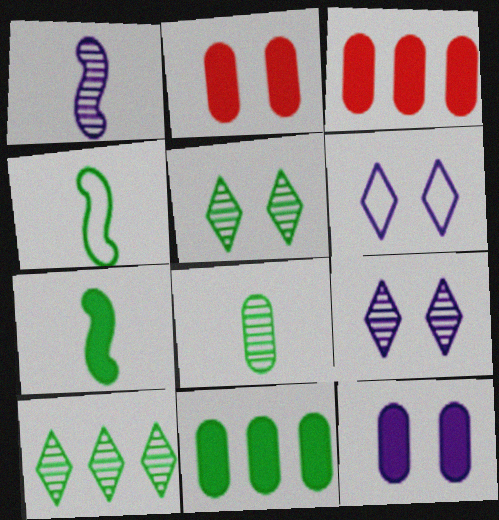[[3, 4, 9], 
[4, 5, 11]]